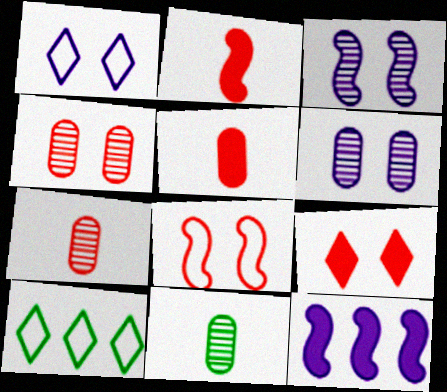[[2, 6, 10], 
[3, 5, 10], 
[4, 8, 9]]